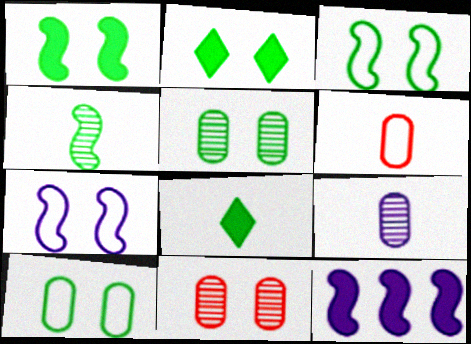[[2, 3, 5], 
[2, 7, 11]]